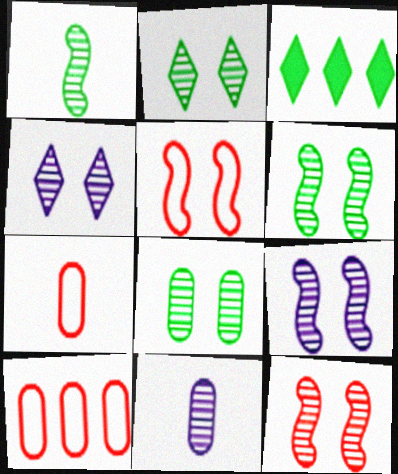[[2, 6, 8], 
[3, 5, 11], 
[3, 7, 9], 
[4, 8, 12], 
[6, 9, 12]]